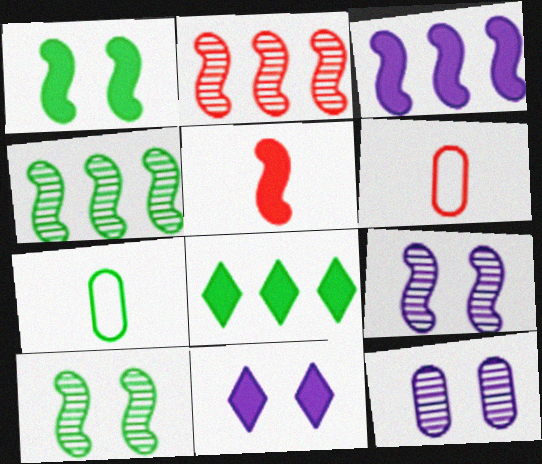[[1, 3, 5], 
[2, 7, 11], 
[4, 6, 11], 
[6, 8, 9], 
[7, 8, 10]]